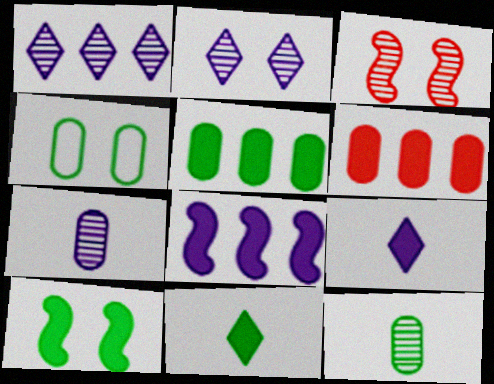[[1, 3, 12], 
[4, 5, 12], 
[4, 6, 7], 
[5, 10, 11], 
[6, 9, 10]]